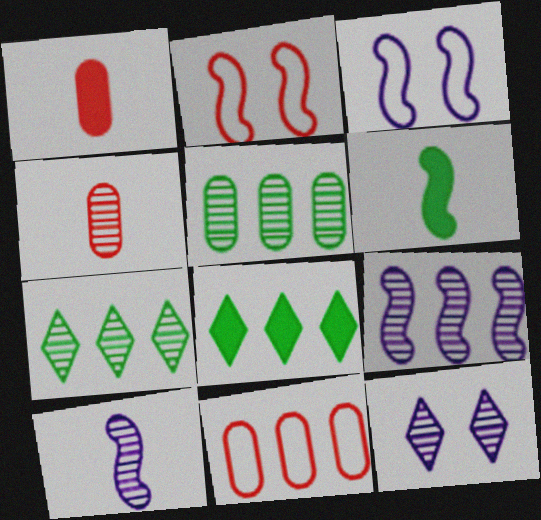[[1, 3, 7], 
[2, 6, 9], 
[3, 4, 8], 
[6, 11, 12], 
[8, 9, 11]]